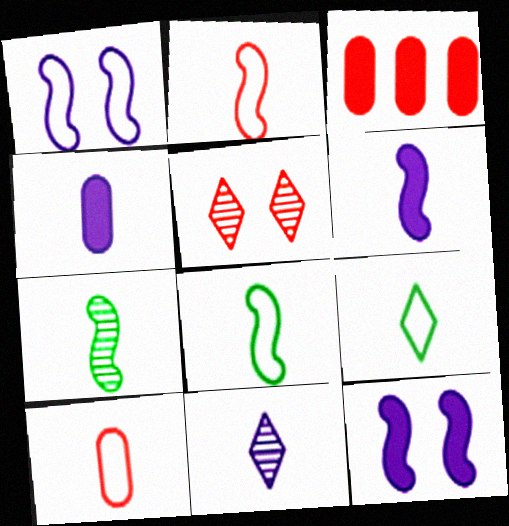[[2, 3, 5], 
[2, 6, 7]]